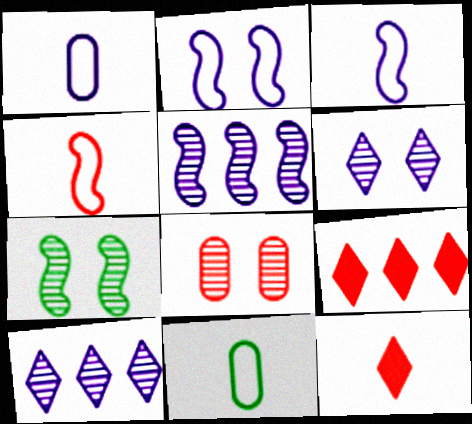[[1, 7, 9], 
[4, 8, 9], 
[6, 7, 8]]